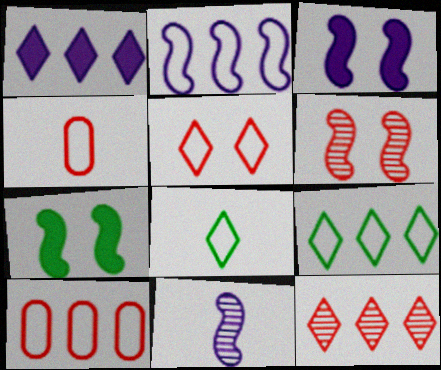[[1, 9, 12], 
[2, 3, 11], 
[2, 9, 10]]